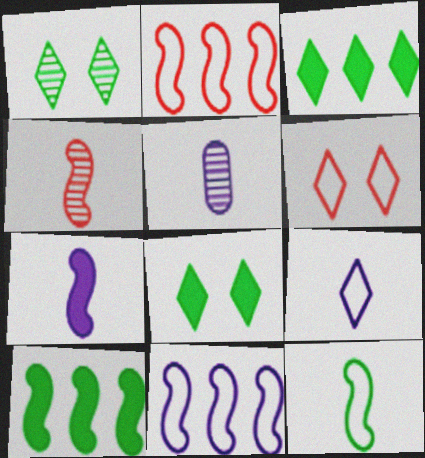[[2, 5, 8], 
[4, 7, 12], 
[5, 6, 10], 
[5, 7, 9]]